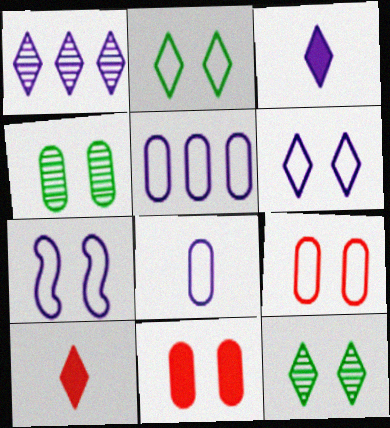[[1, 2, 10], 
[1, 3, 6], 
[2, 7, 9], 
[7, 11, 12]]